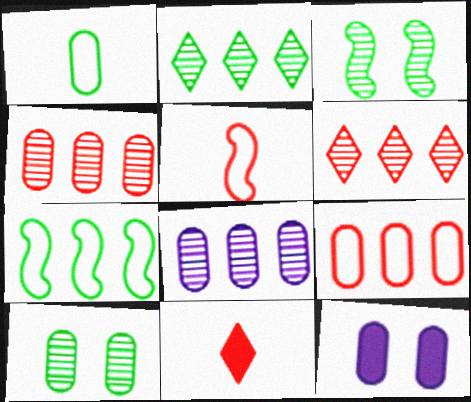[[1, 4, 12], 
[2, 5, 12]]